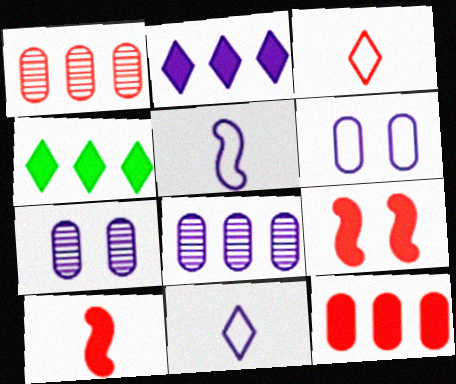[[1, 3, 9], 
[2, 5, 7]]